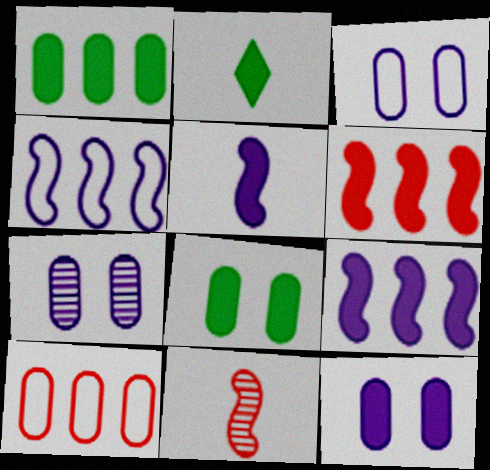[[2, 6, 12], 
[3, 7, 12]]